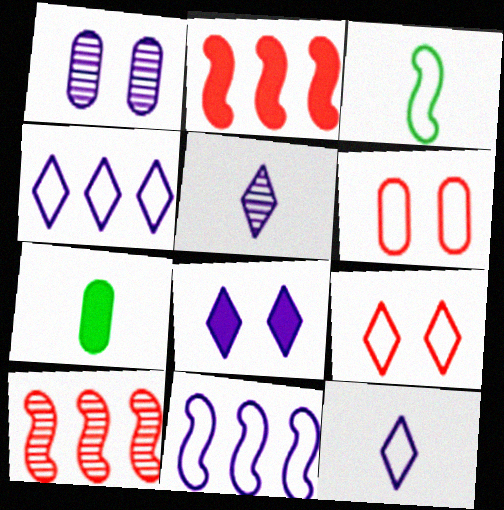[[2, 7, 8], 
[3, 4, 6], 
[4, 5, 8]]